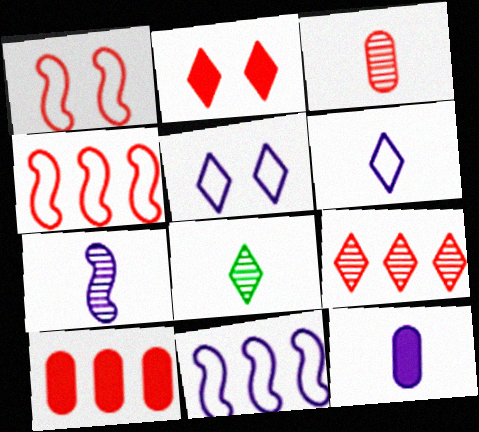[[2, 3, 4], 
[3, 7, 8], 
[4, 9, 10], 
[6, 7, 12]]